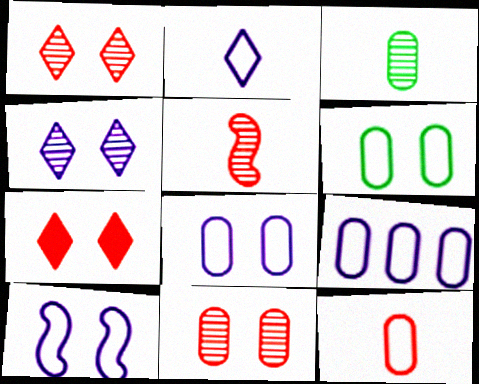[[2, 9, 10], 
[6, 9, 12]]